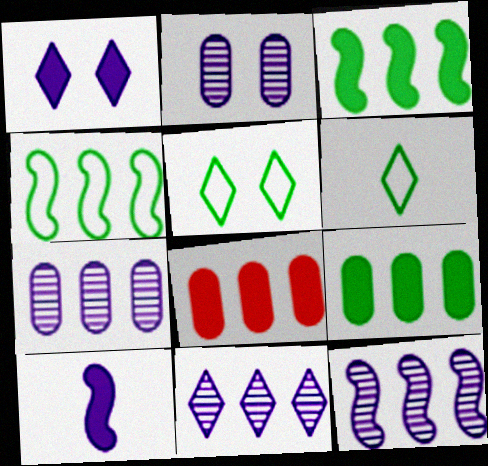[[4, 8, 11], 
[7, 11, 12]]